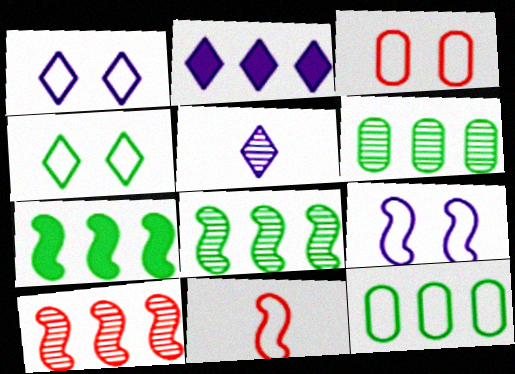[[1, 2, 5], 
[1, 11, 12], 
[2, 10, 12], 
[3, 4, 9], 
[3, 5, 7]]